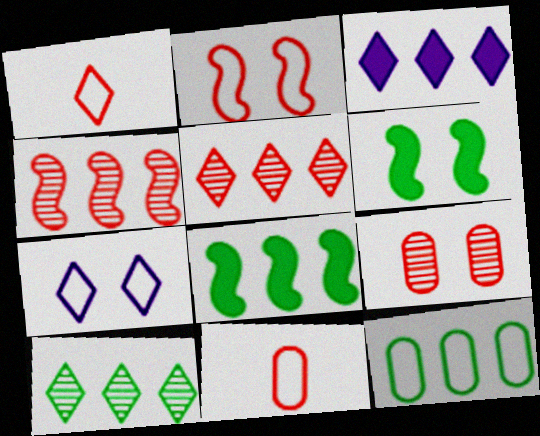[[3, 4, 12], 
[6, 7, 9], 
[8, 10, 12]]